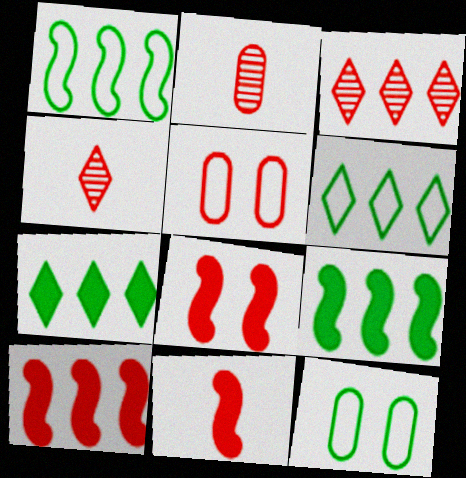[[3, 5, 11], 
[4, 5, 10], 
[8, 10, 11]]